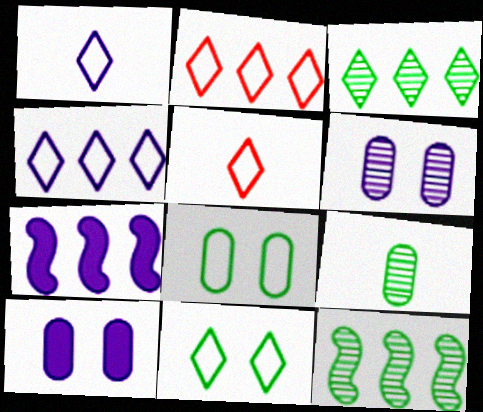[[1, 2, 11], 
[1, 6, 7], 
[4, 5, 11], 
[5, 10, 12]]